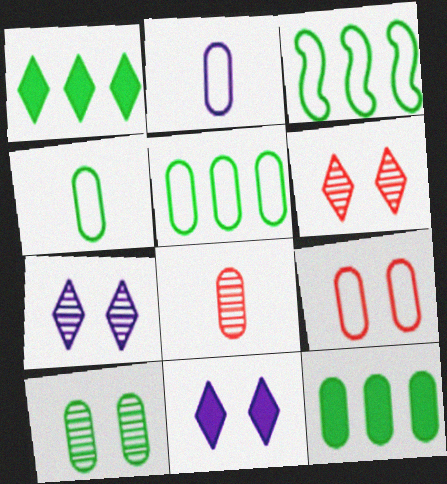[[2, 5, 9], 
[3, 8, 11], 
[4, 10, 12]]